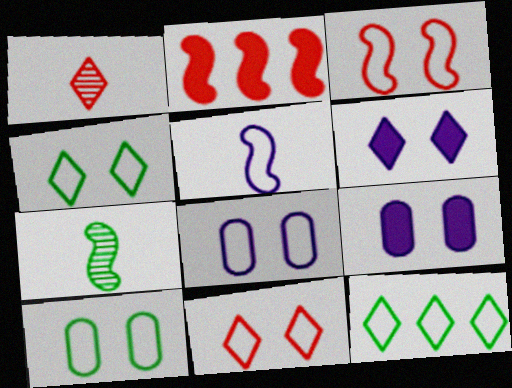[[1, 6, 12], 
[3, 4, 8]]